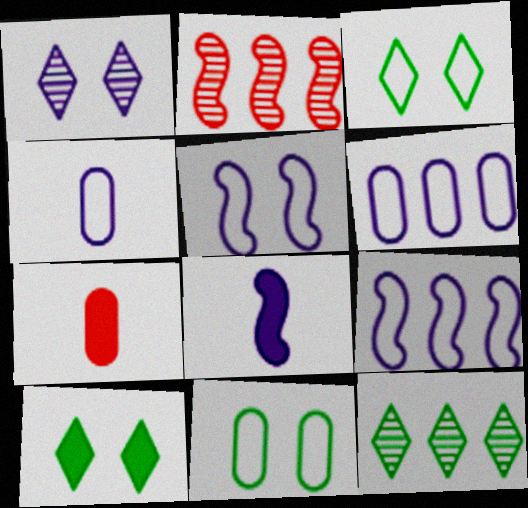[[1, 6, 8], 
[2, 4, 10], 
[5, 7, 12]]